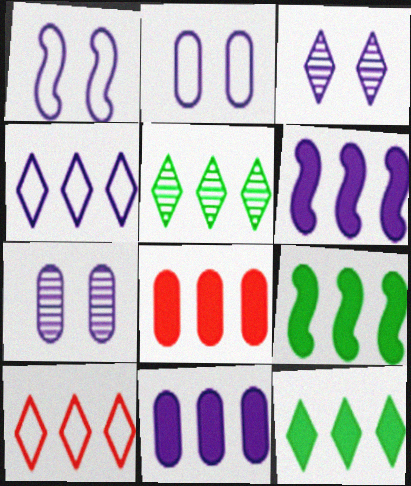[[6, 8, 12]]